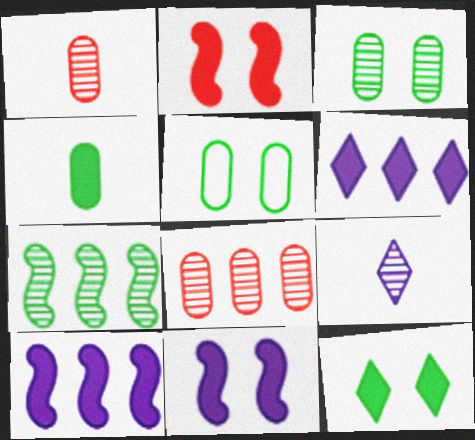[[2, 4, 6]]